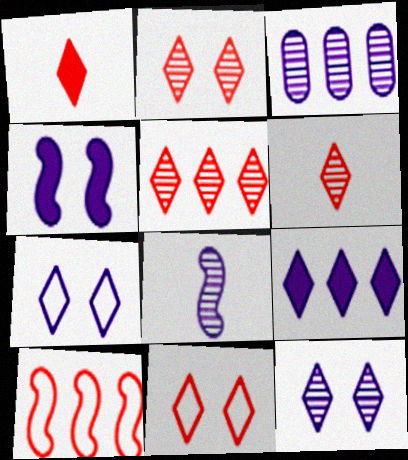[[1, 5, 11], 
[2, 5, 6], 
[3, 8, 12]]